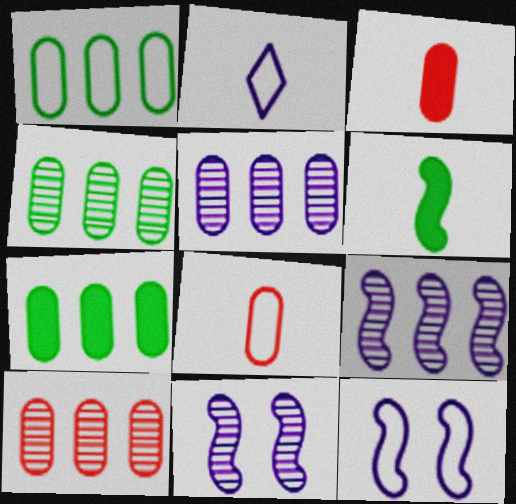[[1, 4, 7], 
[4, 5, 10]]